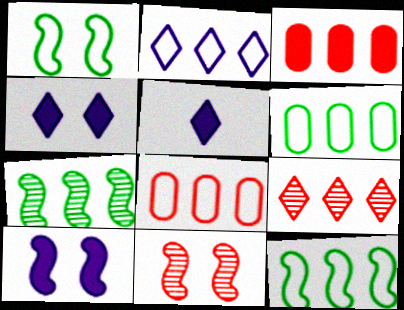[[1, 10, 11], 
[2, 3, 7], 
[2, 8, 12], 
[5, 6, 11]]